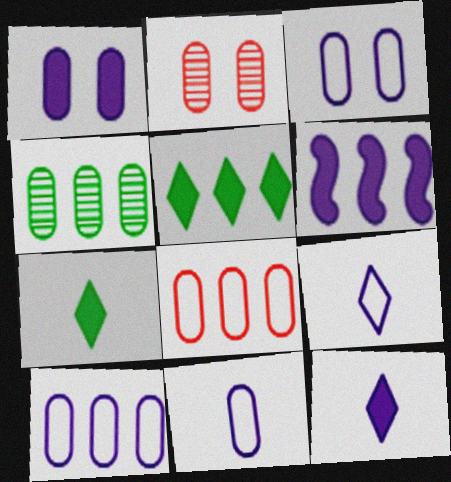[[1, 6, 12], 
[3, 10, 11]]